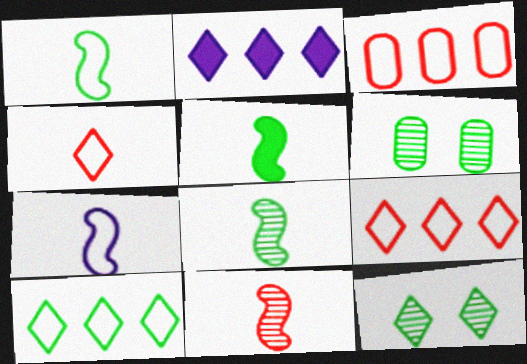[[1, 5, 8], 
[2, 4, 12], 
[5, 6, 10], 
[5, 7, 11]]